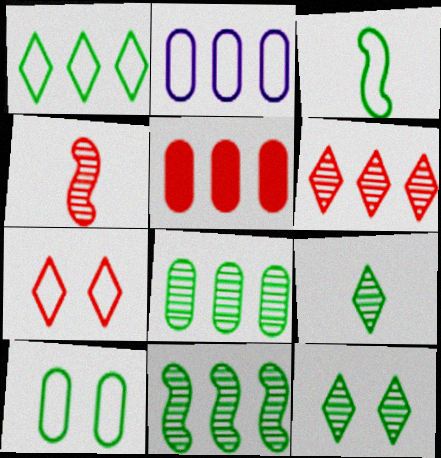[[1, 3, 10], 
[2, 3, 7], 
[2, 5, 8], 
[4, 5, 7]]